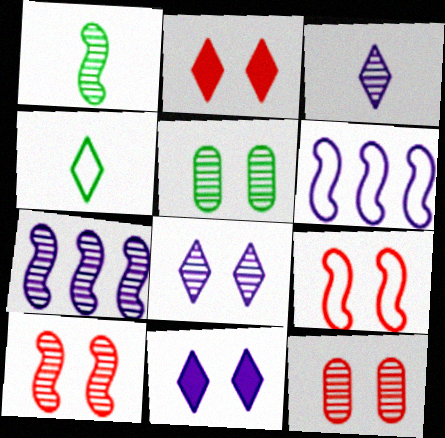[[1, 7, 10], 
[2, 9, 12], 
[5, 8, 10], 
[5, 9, 11]]